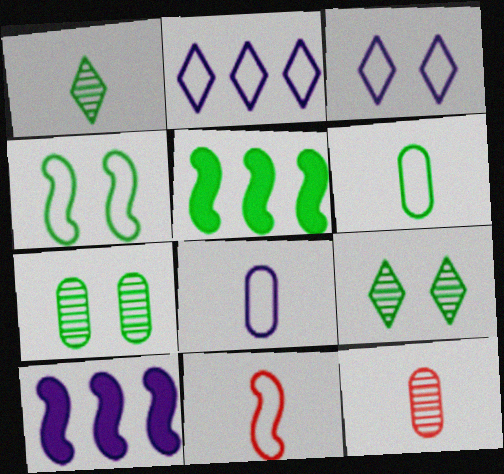[[3, 5, 12], 
[5, 6, 9]]